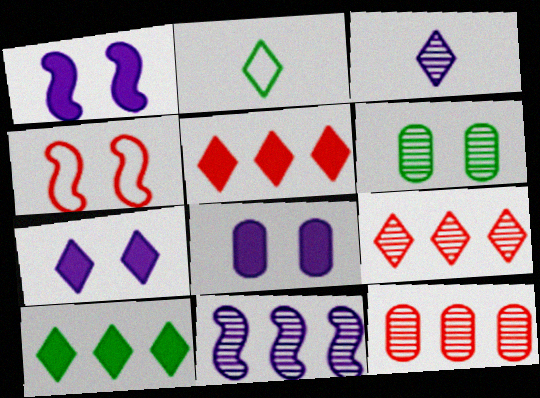[[1, 2, 12], 
[1, 7, 8], 
[2, 7, 9], 
[4, 6, 7]]